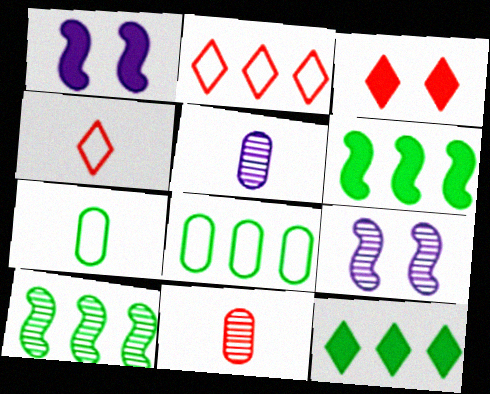[[8, 10, 12]]